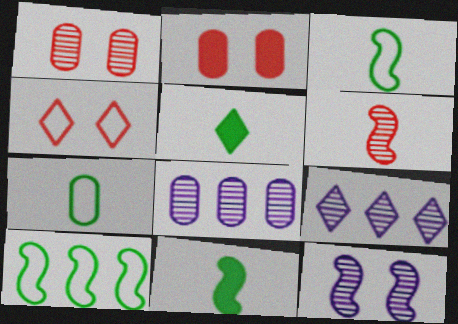[[2, 3, 9], 
[2, 7, 8], 
[4, 5, 9], 
[4, 8, 11]]